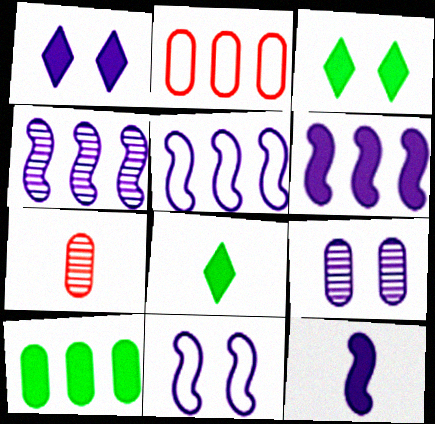[[1, 9, 11], 
[3, 5, 7], 
[4, 5, 6], 
[4, 11, 12]]